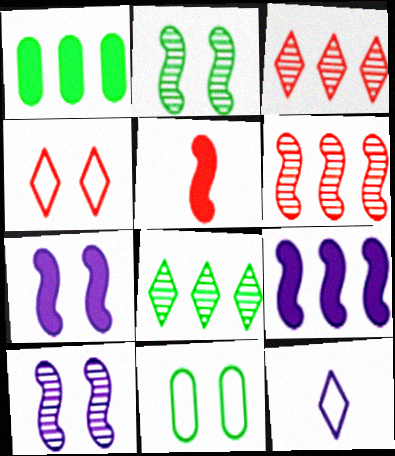[]